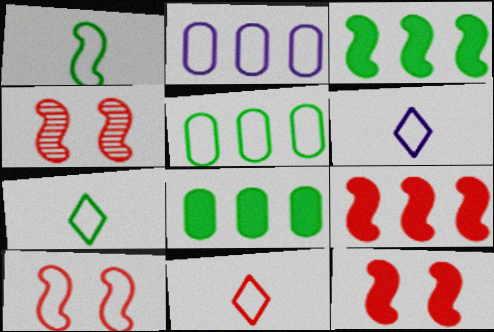[[2, 7, 10], 
[4, 6, 8], 
[4, 10, 12], 
[5, 6, 10], 
[6, 7, 11]]